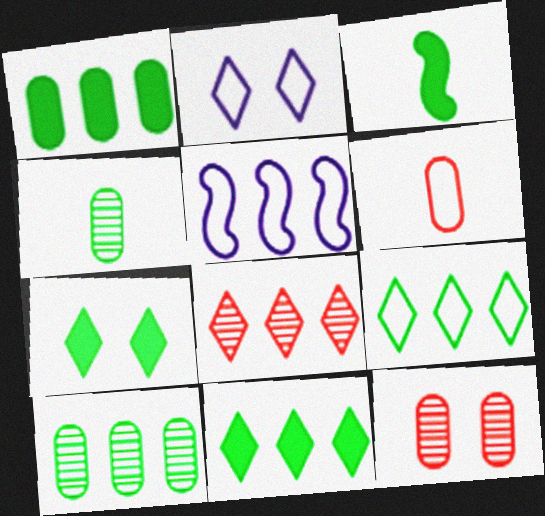[[1, 3, 7], 
[1, 5, 8]]